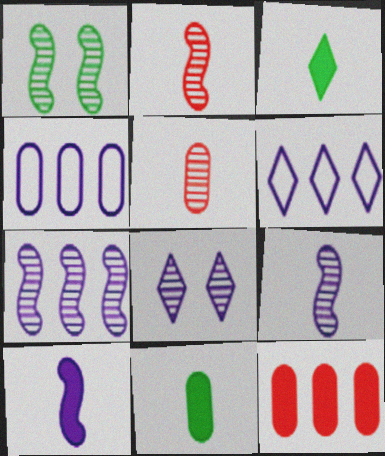[[1, 2, 7], 
[4, 8, 10]]